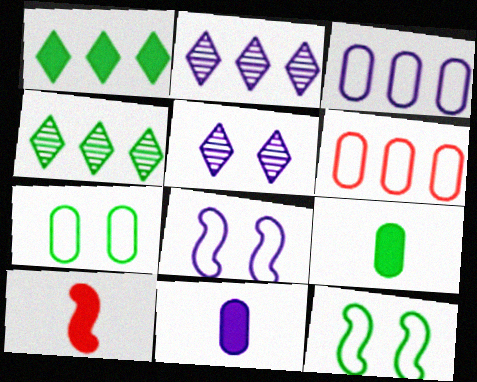[[2, 7, 10], 
[2, 8, 11], 
[4, 9, 12]]